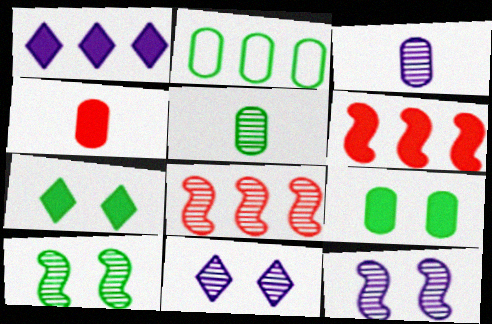[[1, 2, 8], 
[2, 5, 9], 
[5, 8, 11]]